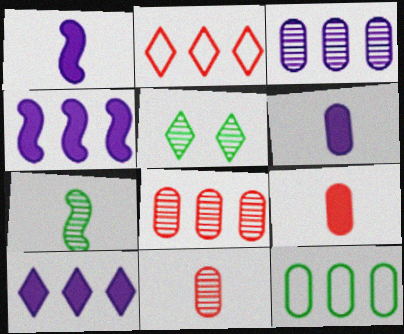[]